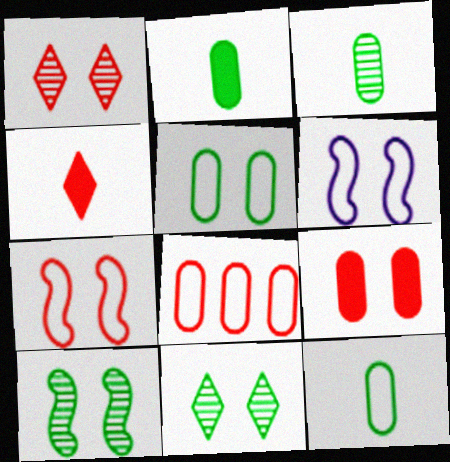[[1, 7, 9], 
[2, 3, 12], 
[6, 9, 11]]